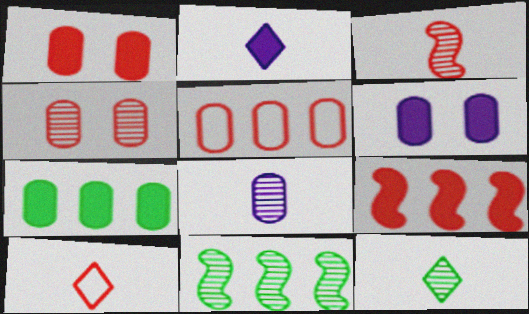[[2, 10, 12], 
[3, 8, 12], 
[4, 9, 10], 
[6, 10, 11]]